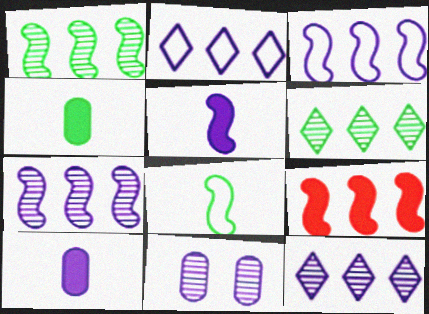[[1, 3, 9], 
[2, 5, 11]]